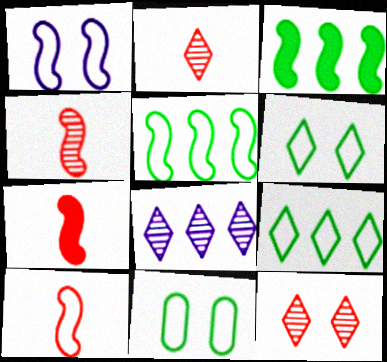[[1, 3, 4], 
[1, 5, 10], 
[4, 7, 10], 
[7, 8, 11]]